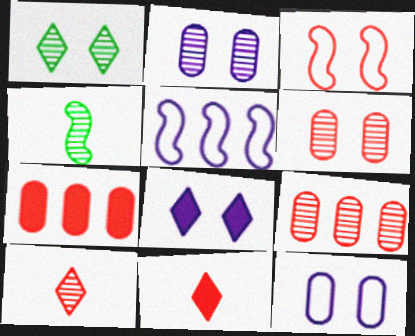[[3, 7, 10], 
[3, 9, 11]]